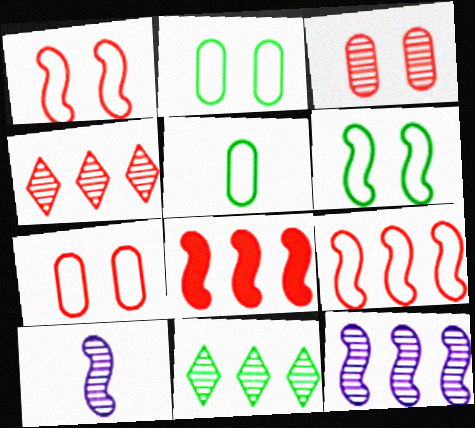[[3, 10, 11], 
[6, 8, 10]]